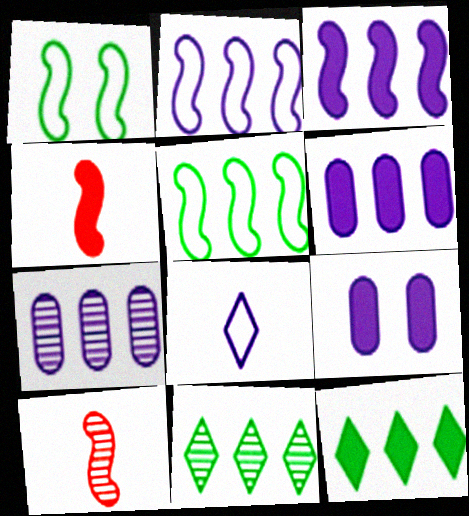[[1, 3, 10], 
[4, 9, 12]]